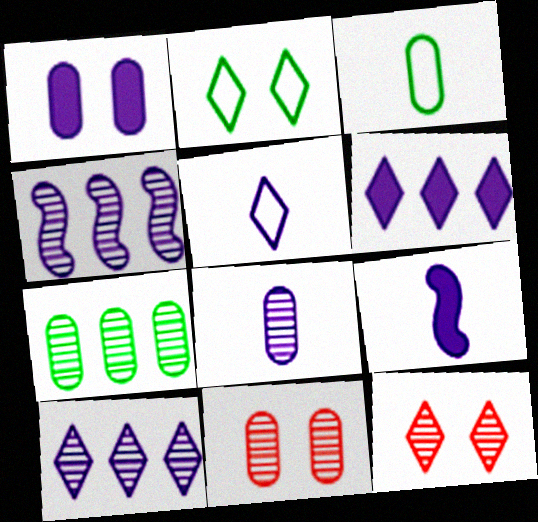[[1, 4, 5], 
[1, 6, 9], 
[5, 8, 9], 
[7, 8, 11]]